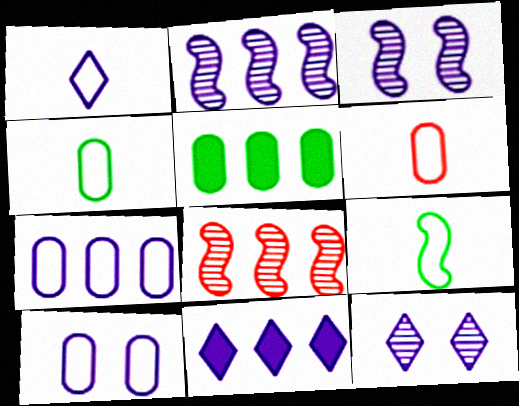[[1, 6, 9], 
[1, 11, 12], 
[2, 7, 11]]